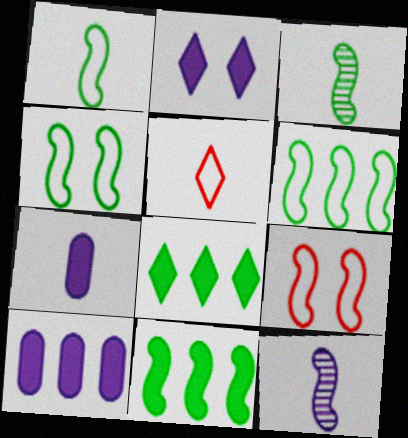[[1, 4, 6], 
[3, 4, 11], 
[3, 5, 7], 
[9, 11, 12]]